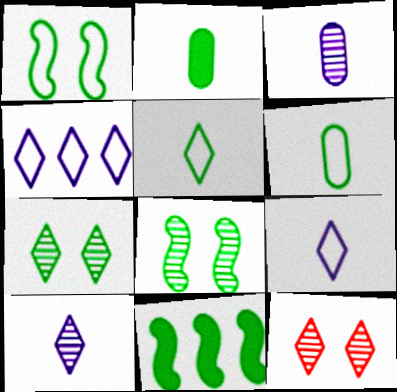[[6, 7, 11]]